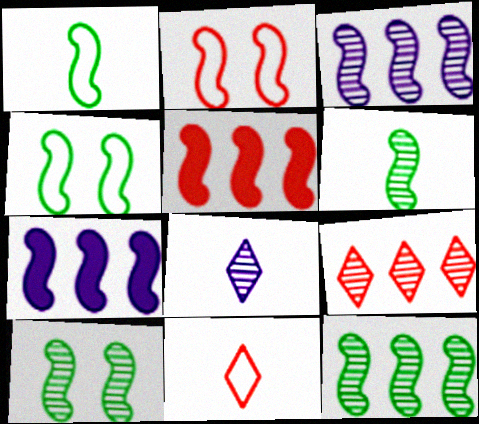[[2, 6, 7], 
[6, 10, 12]]